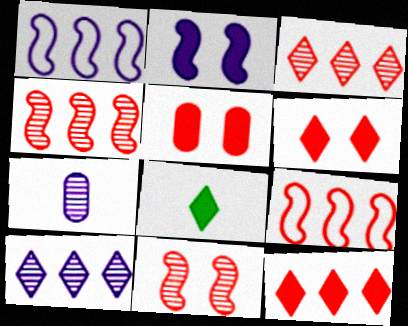[]